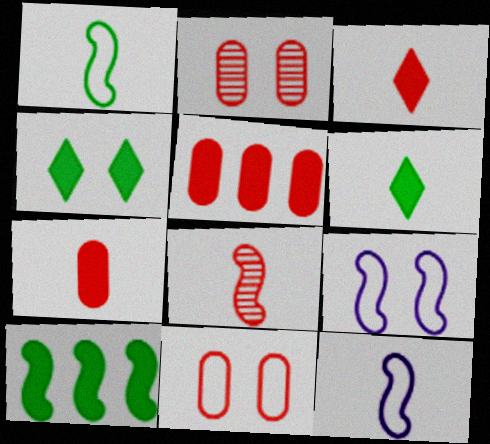[[2, 4, 9], 
[8, 9, 10]]